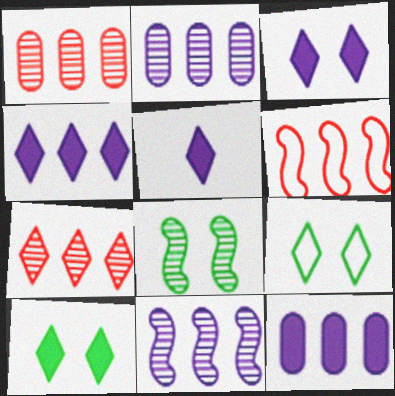[[3, 4, 5], 
[5, 7, 9]]